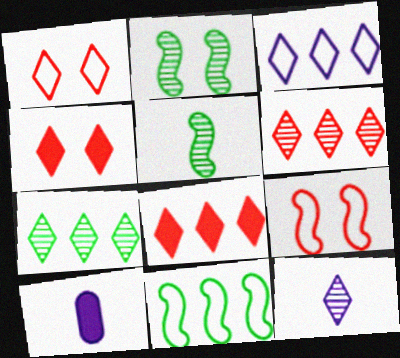[[3, 7, 8], 
[7, 9, 10]]